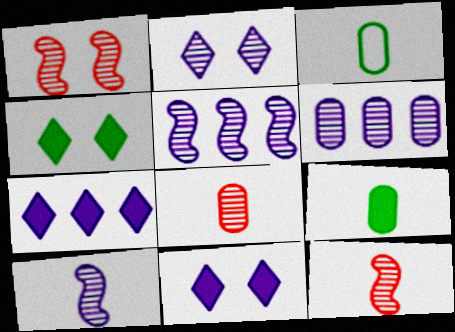[[1, 3, 7], 
[2, 6, 10]]